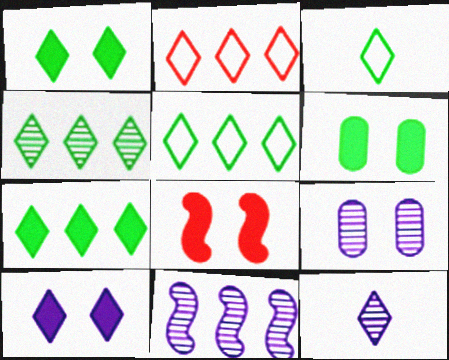[[1, 2, 12], 
[1, 3, 4], 
[4, 5, 7], 
[6, 8, 10], 
[9, 11, 12]]